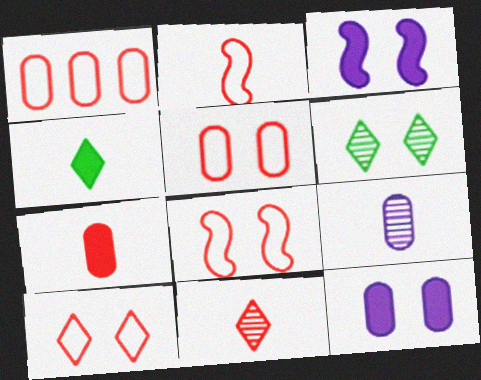[[1, 2, 10], 
[2, 4, 9], 
[2, 7, 11], 
[3, 5, 6], 
[5, 8, 10], 
[6, 8, 12]]